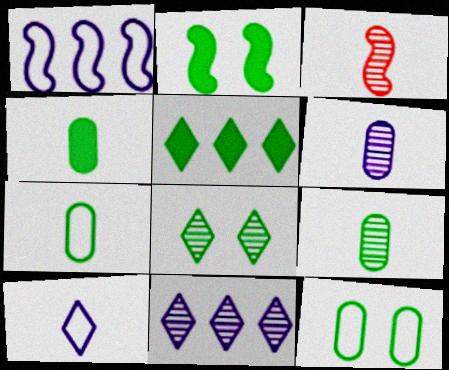[[1, 2, 3], 
[2, 4, 5], 
[2, 8, 12], 
[3, 4, 10], 
[4, 7, 9]]